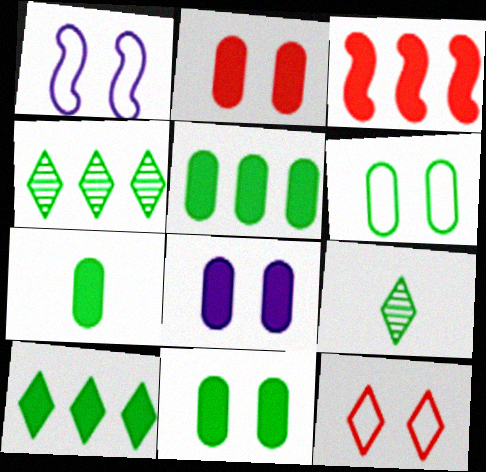[[1, 6, 12], 
[2, 8, 11], 
[5, 7, 11]]